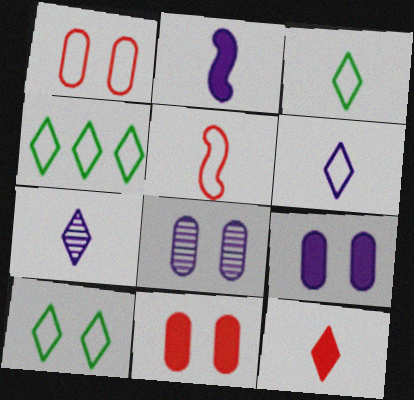[[3, 4, 10], 
[3, 7, 12]]